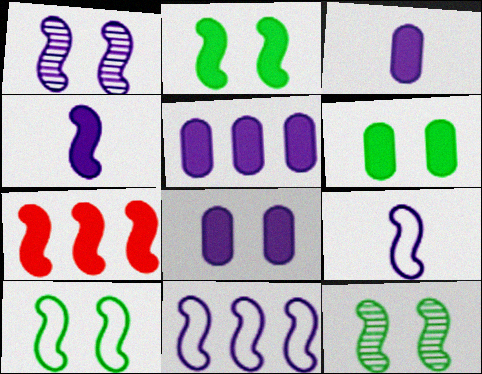[[1, 4, 11], 
[2, 4, 7], 
[2, 10, 12], 
[3, 5, 8], 
[7, 9, 12]]